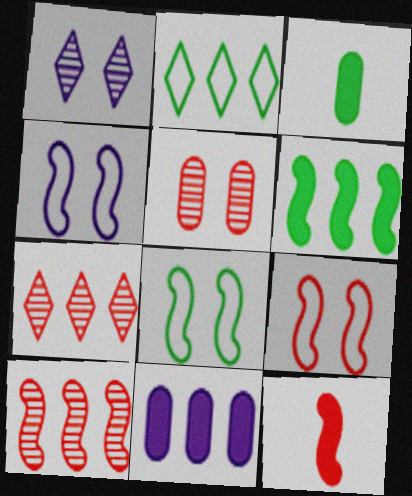[[2, 10, 11], 
[3, 4, 7], 
[4, 8, 9], 
[9, 10, 12]]